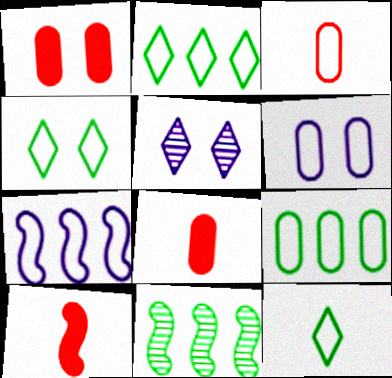[[2, 4, 12], 
[3, 4, 7], 
[3, 6, 9], 
[5, 9, 10]]